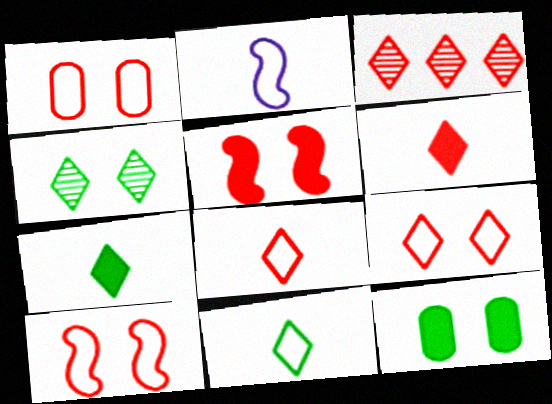[[1, 9, 10], 
[2, 3, 12], 
[3, 6, 9]]